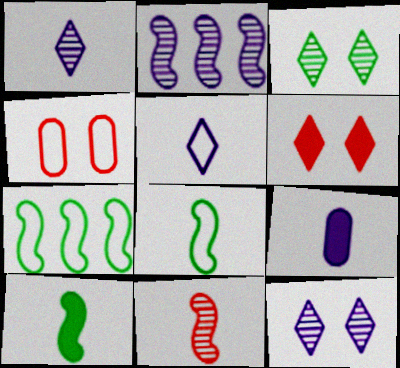[[4, 5, 7]]